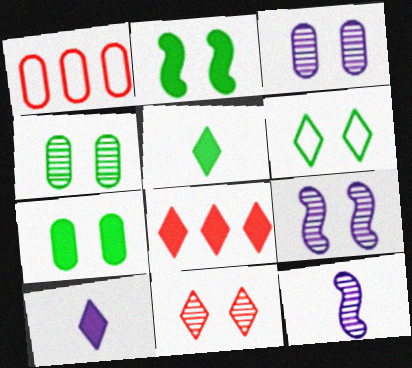[[1, 5, 9], 
[2, 4, 6], 
[4, 9, 11]]